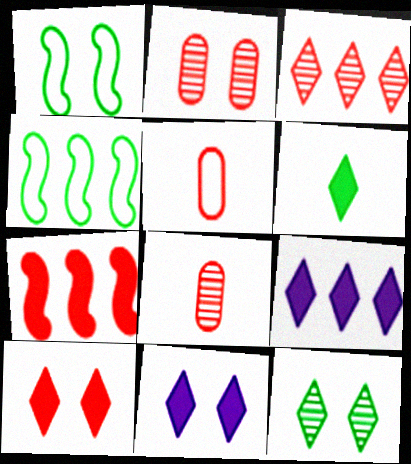[[1, 2, 11], 
[1, 8, 9], 
[4, 8, 11], 
[6, 9, 10]]